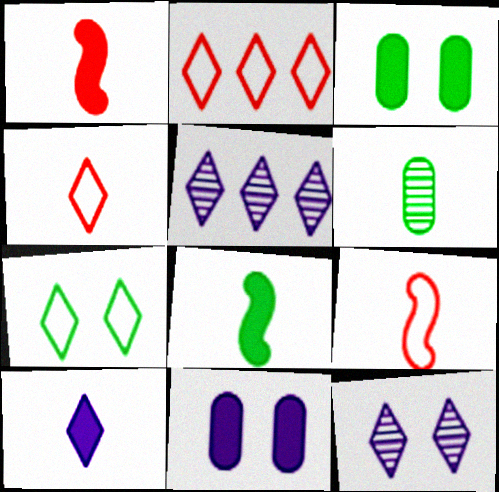[[3, 5, 9], 
[6, 9, 10]]